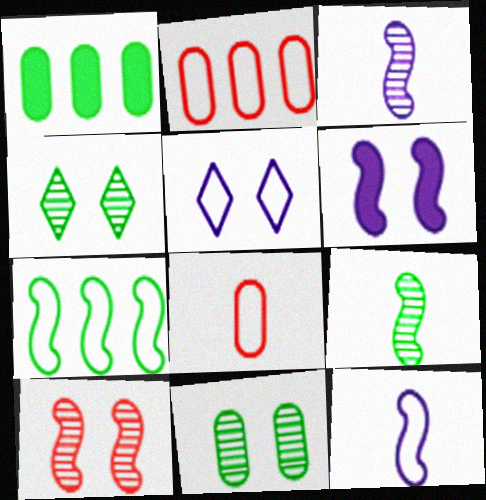[[5, 7, 8]]